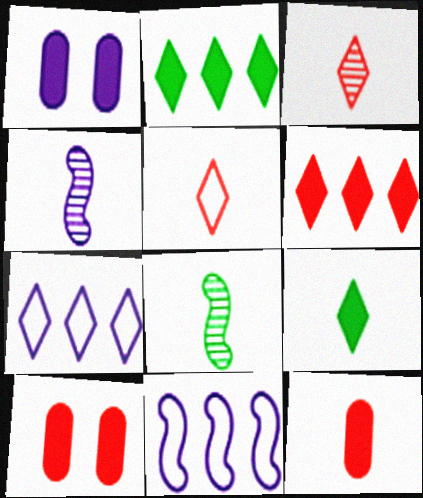[[1, 4, 7], 
[7, 8, 10]]